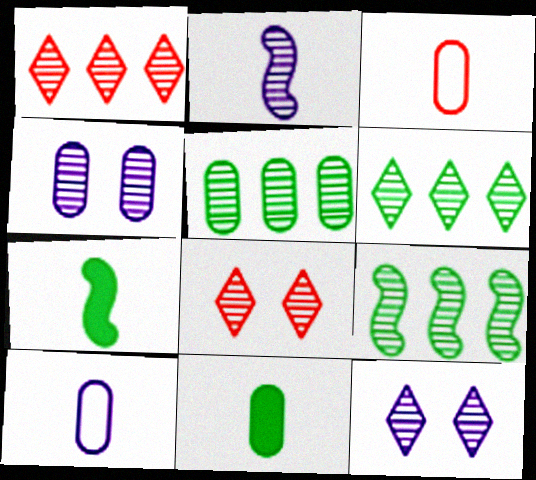[[2, 5, 8], 
[5, 6, 9]]